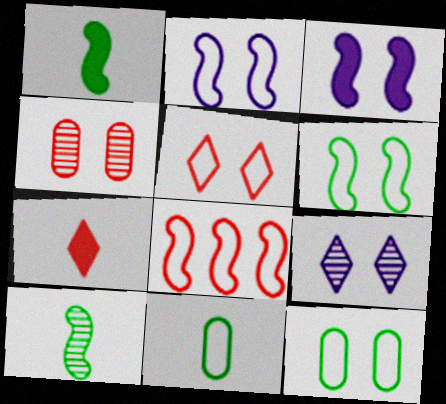[[2, 5, 12], 
[3, 8, 10], 
[4, 7, 8]]